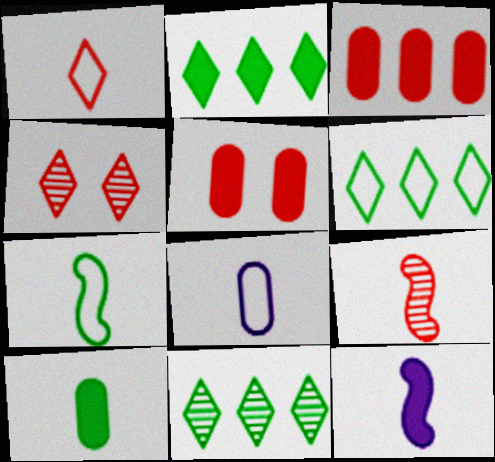[[1, 7, 8], 
[2, 5, 12], 
[2, 6, 11], 
[7, 9, 12]]